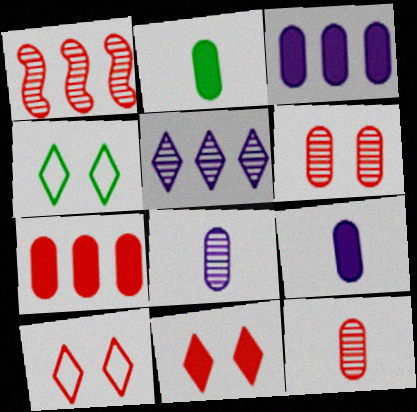[[1, 4, 9]]